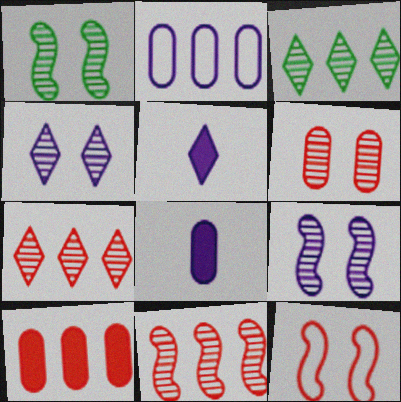[[1, 4, 6], 
[2, 5, 9], 
[3, 8, 12]]